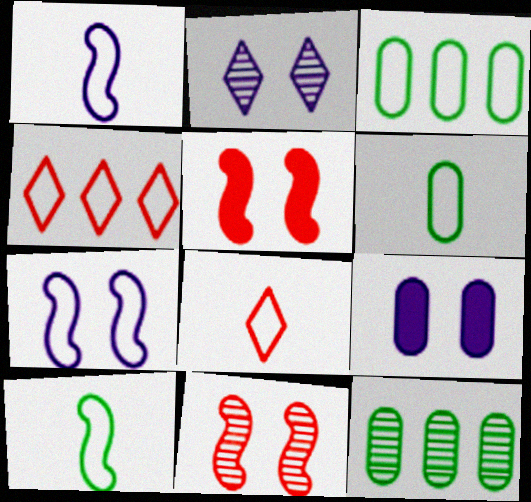[[1, 6, 8], 
[2, 7, 9], 
[3, 7, 8], 
[4, 6, 7]]